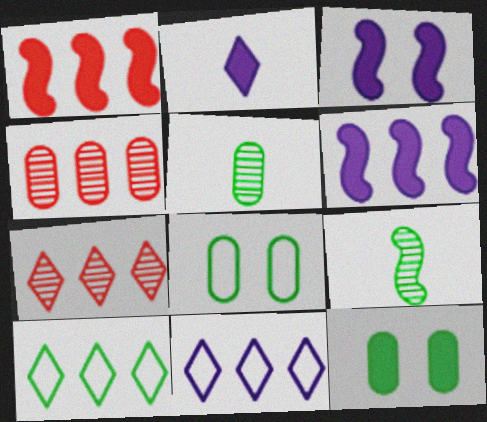[[1, 2, 12], 
[4, 6, 10], 
[9, 10, 12]]